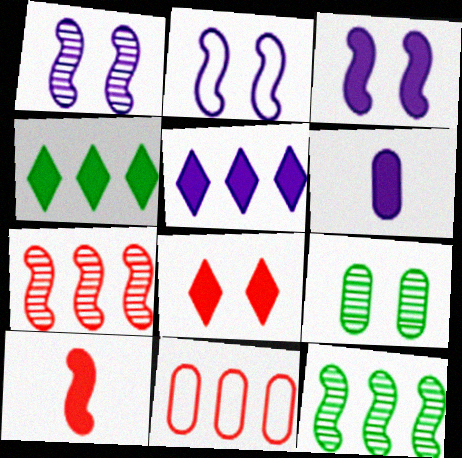[[1, 2, 3], 
[2, 8, 9], 
[2, 10, 12], 
[3, 5, 6], 
[5, 11, 12], 
[6, 9, 11]]